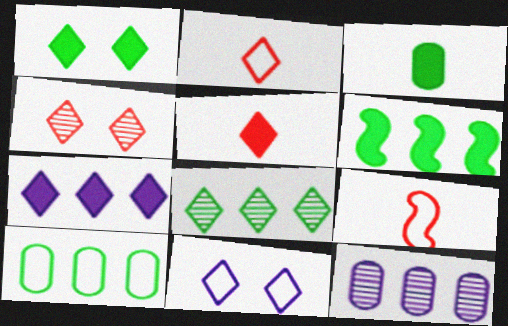[[1, 3, 6], 
[1, 4, 11], 
[1, 5, 7], 
[1, 9, 12], 
[5, 8, 11], 
[6, 8, 10], 
[9, 10, 11]]